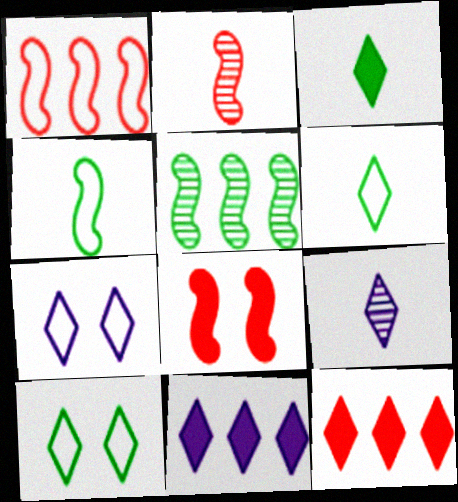[[1, 2, 8], 
[7, 9, 11], 
[9, 10, 12]]